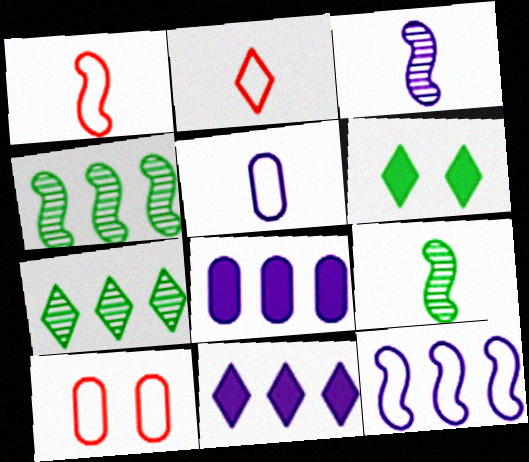[[9, 10, 11]]